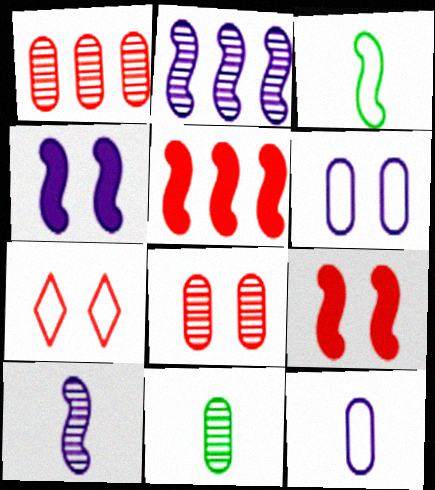[[2, 3, 9], 
[7, 8, 9]]